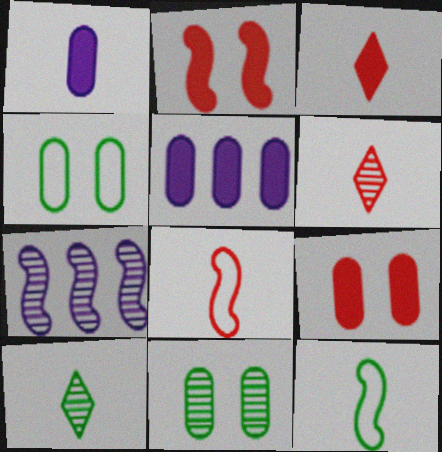[[1, 6, 12], 
[1, 8, 10], 
[2, 7, 12], 
[3, 4, 7], 
[6, 7, 11]]